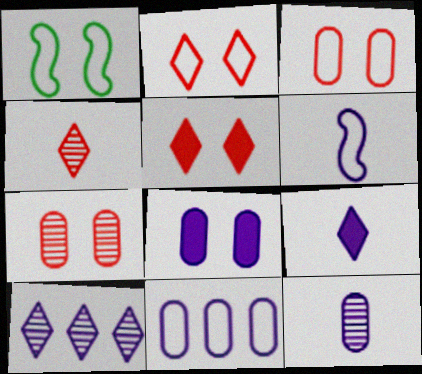[[6, 8, 10], 
[6, 9, 12], 
[8, 11, 12]]